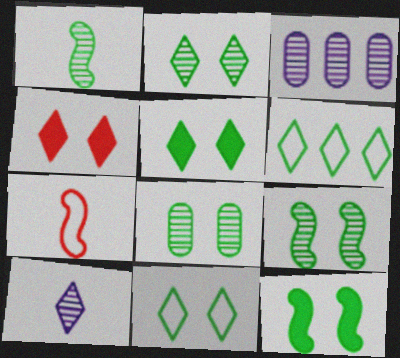[[2, 5, 11], 
[2, 8, 9], 
[3, 5, 7], 
[4, 6, 10], 
[8, 11, 12]]